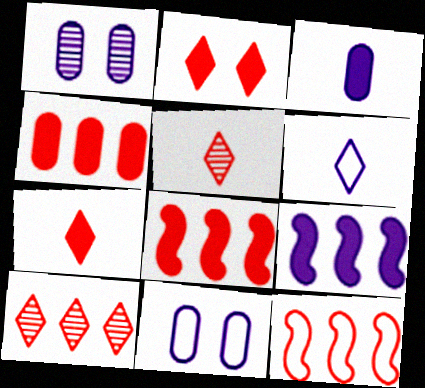[[1, 6, 9], 
[4, 10, 12]]